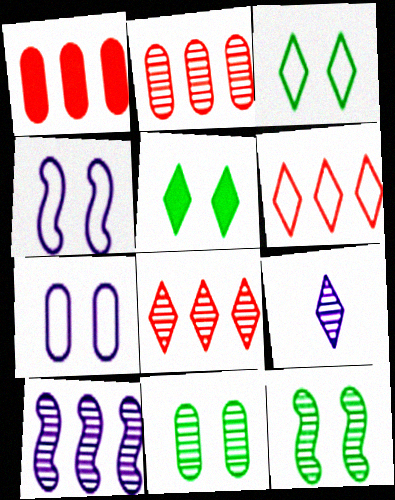[[2, 9, 12], 
[5, 6, 9]]